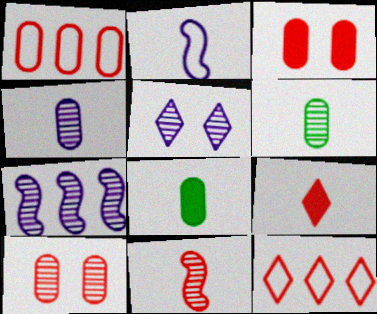[[2, 6, 9], 
[3, 11, 12], 
[4, 5, 7]]